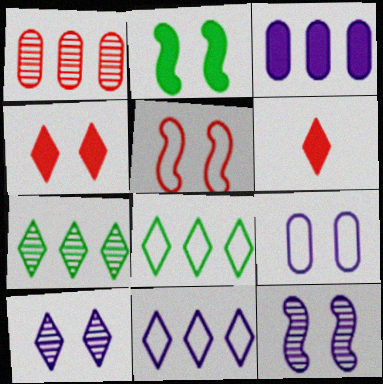[[1, 5, 6], 
[2, 3, 6], 
[2, 5, 12], 
[6, 8, 10]]